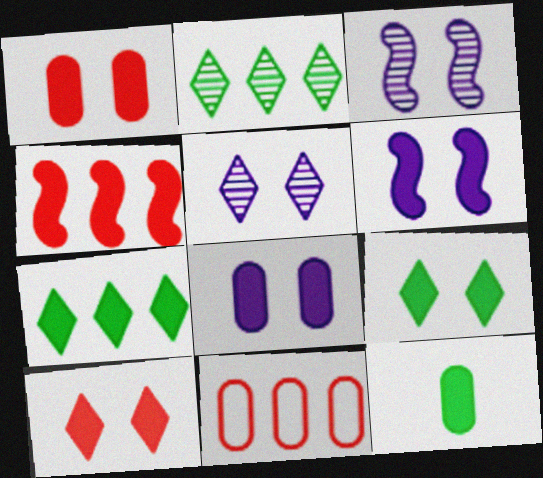[[1, 6, 9]]